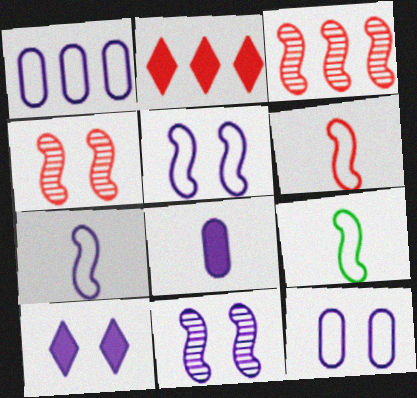[[6, 7, 9], 
[10, 11, 12]]